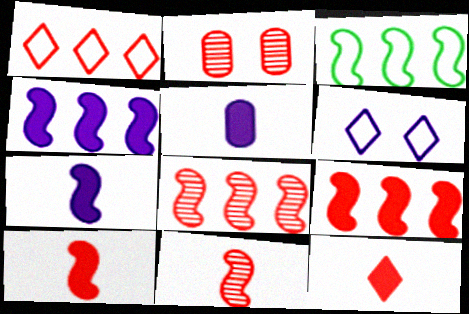[[1, 2, 10], 
[3, 4, 8]]